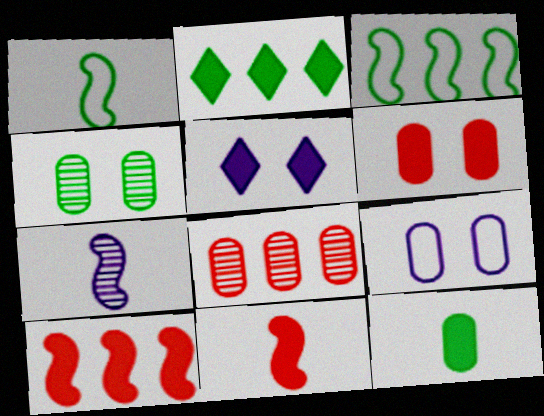[[1, 2, 4], 
[1, 5, 8], 
[1, 7, 11], 
[4, 6, 9], 
[5, 10, 12], 
[8, 9, 12]]